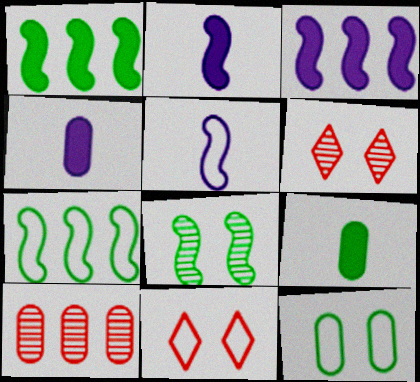[[4, 6, 7], 
[4, 10, 12]]